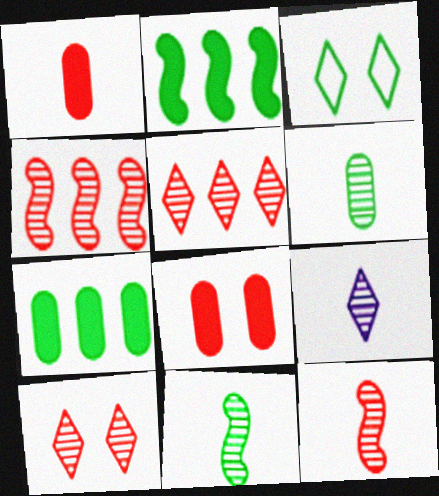[[2, 3, 6], 
[3, 7, 11], 
[6, 9, 12]]